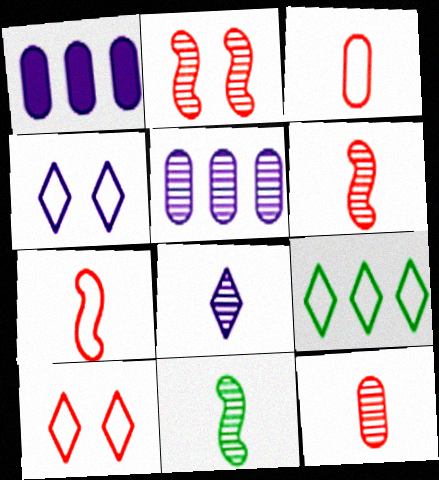[[1, 10, 11], 
[8, 11, 12]]